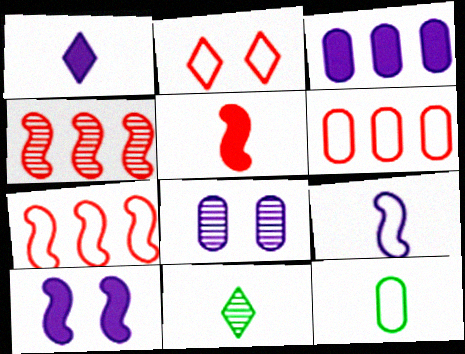[[1, 3, 10], 
[4, 8, 11], 
[6, 10, 11]]